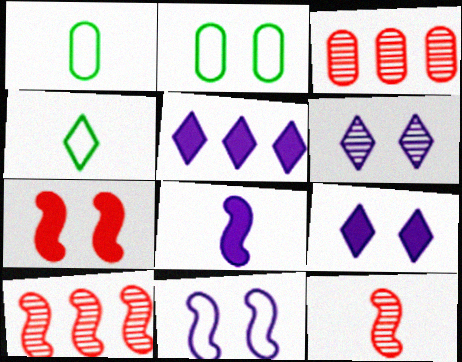[[1, 9, 10], 
[2, 5, 12], 
[2, 6, 7]]